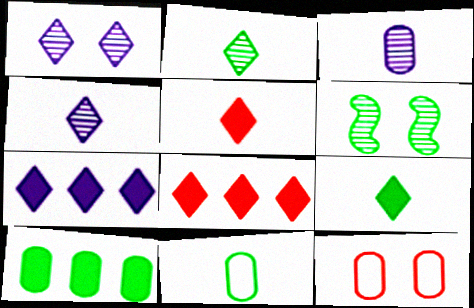[[3, 10, 12]]